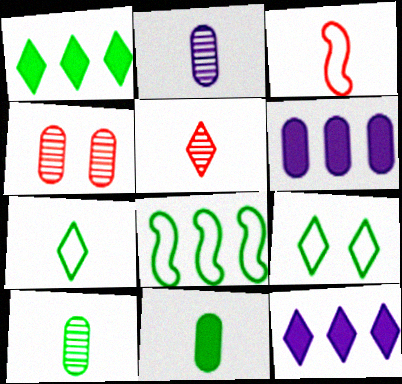[[5, 9, 12]]